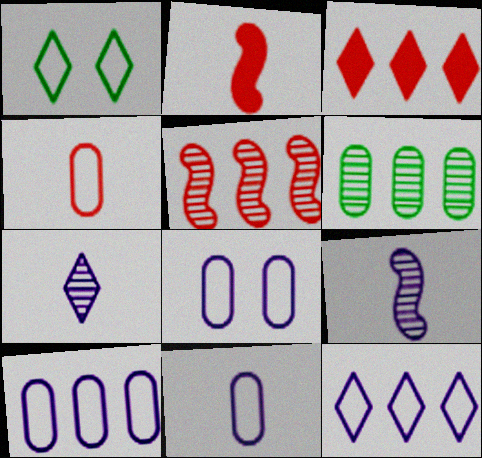[[1, 3, 7], 
[8, 10, 11]]